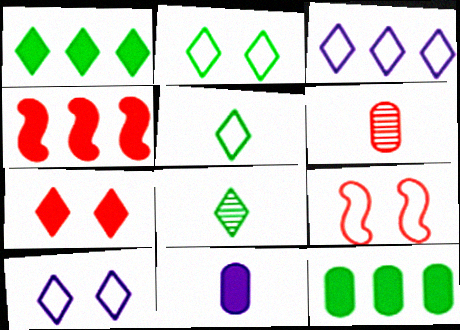[[1, 2, 8], 
[3, 7, 8]]